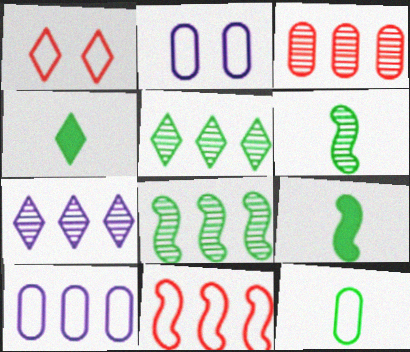[[1, 4, 7], 
[3, 7, 8], 
[4, 6, 12]]